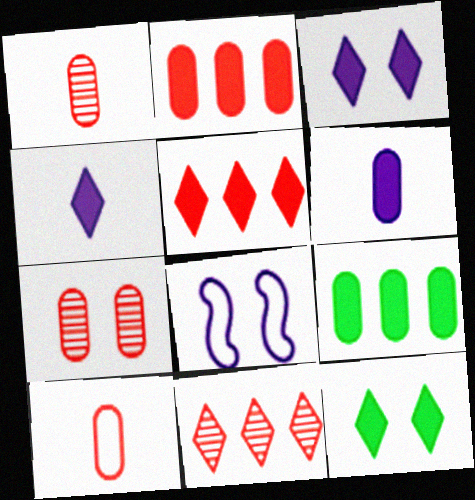[[2, 7, 10], 
[4, 5, 12], 
[7, 8, 12]]